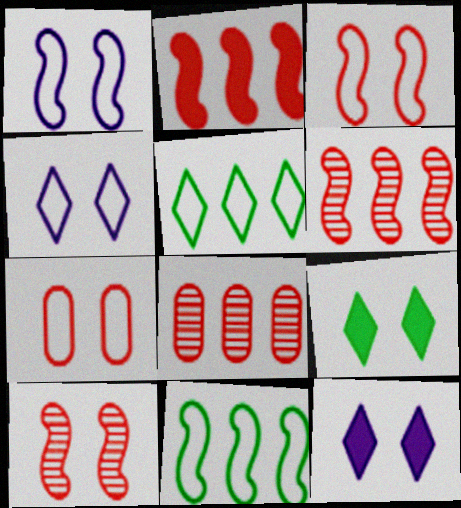[]